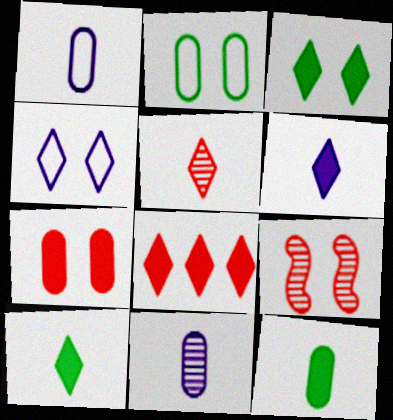[[3, 6, 8]]